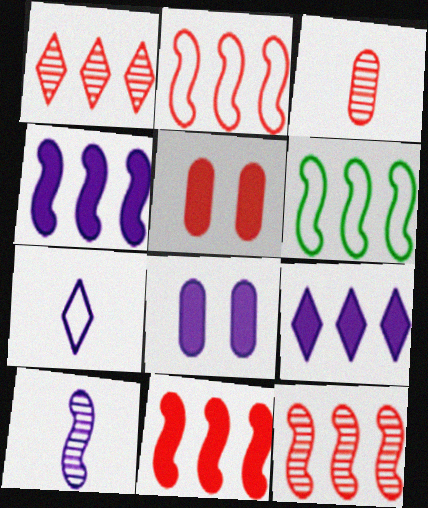[[2, 11, 12], 
[4, 6, 12]]